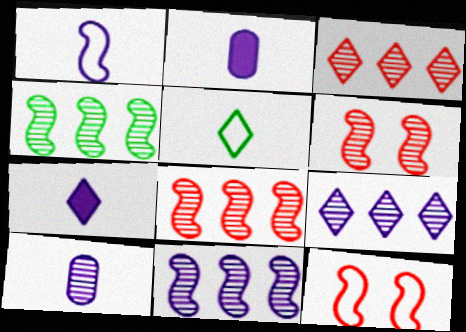[[1, 7, 10], 
[4, 8, 11]]